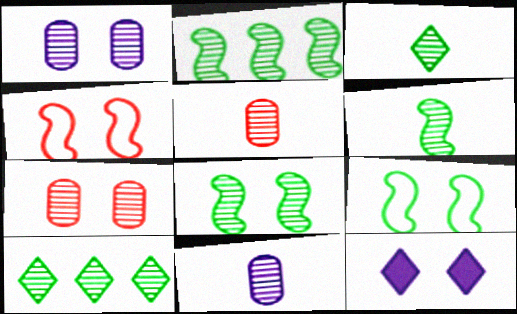[[2, 6, 8], 
[7, 9, 12]]